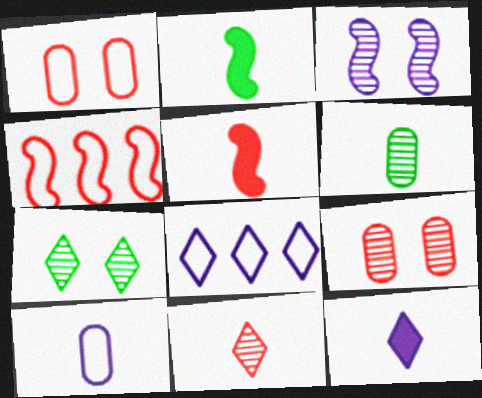[[2, 3, 4], 
[2, 8, 9], 
[2, 10, 11], 
[3, 7, 9]]